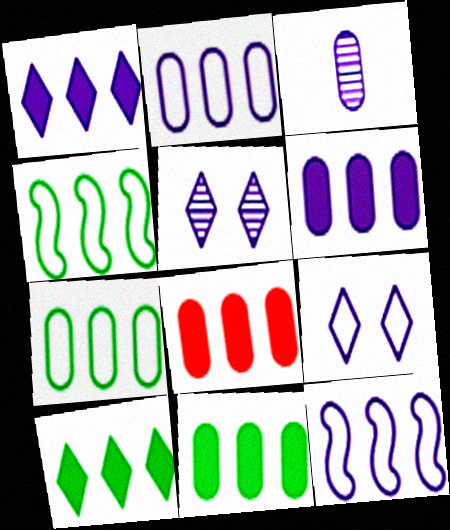[[6, 8, 11]]